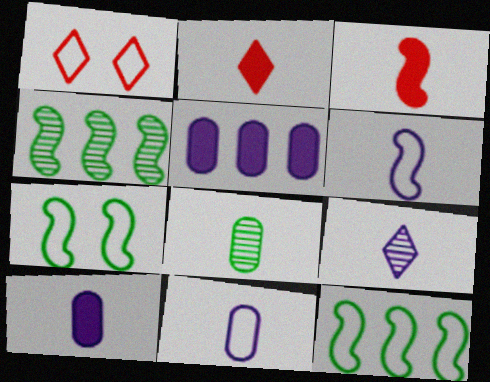[[1, 4, 10], 
[1, 11, 12], 
[2, 6, 8], 
[6, 9, 10]]